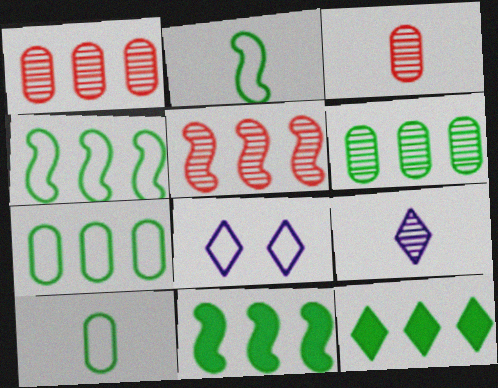[[3, 8, 11], 
[4, 6, 12]]